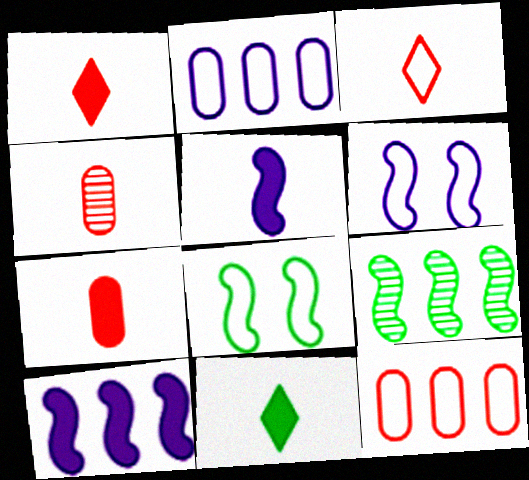[[2, 3, 8], 
[5, 7, 11]]